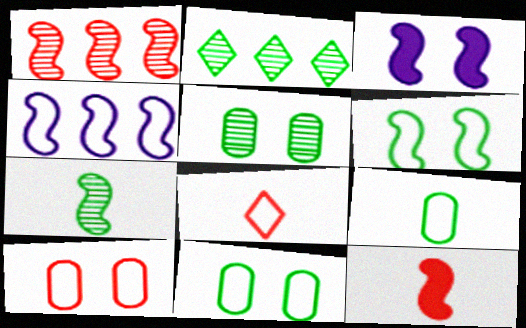[[2, 5, 7], 
[4, 8, 11]]